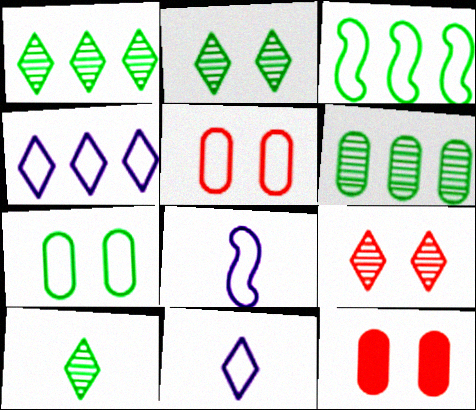[[1, 2, 10], 
[1, 8, 12], 
[3, 5, 11]]